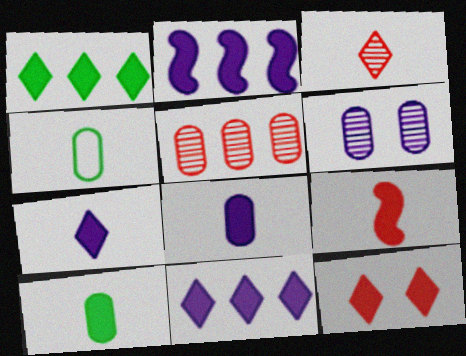[[1, 7, 12], 
[2, 10, 12], 
[7, 9, 10]]